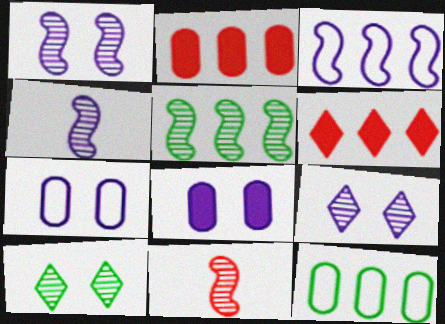[[1, 5, 11]]